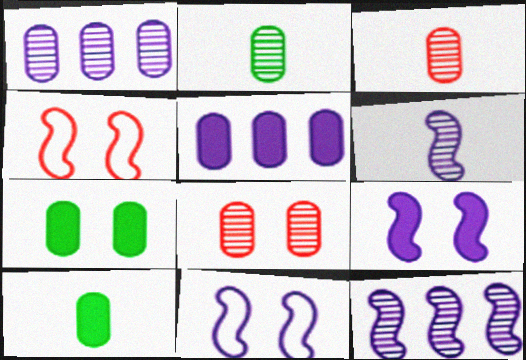[[1, 2, 8]]